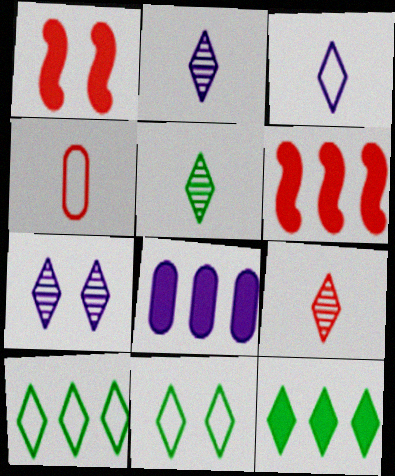[[2, 5, 9], 
[5, 11, 12], 
[6, 8, 12]]